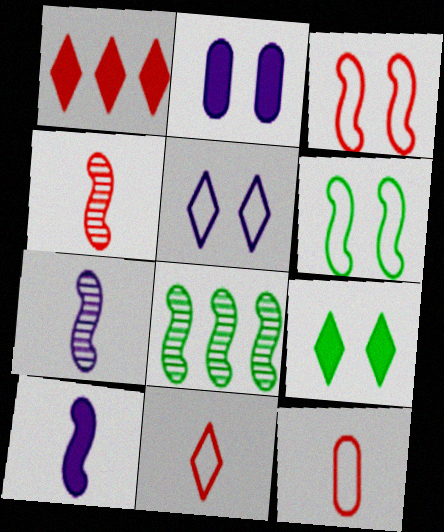[[2, 8, 11], 
[3, 8, 10]]